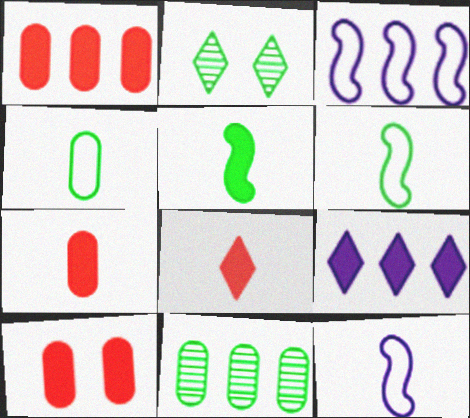[[1, 2, 12], 
[1, 7, 10], 
[2, 3, 7], 
[5, 9, 10]]